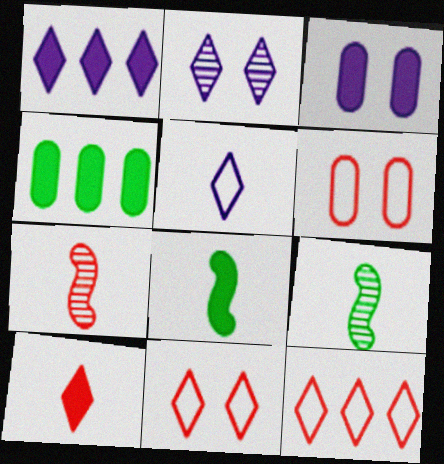[[1, 2, 5], 
[1, 6, 9], 
[3, 9, 12]]